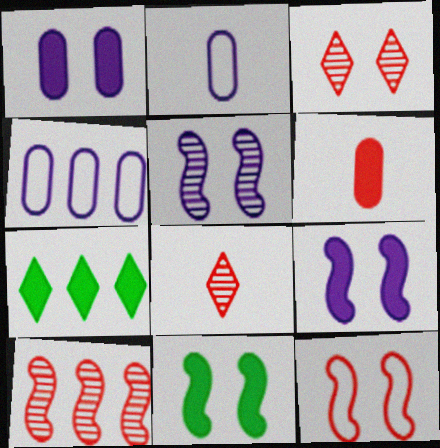[[4, 7, 10], 
[4, 8, 11], 
[5, 11, 12], 
[6, 7, 9]]